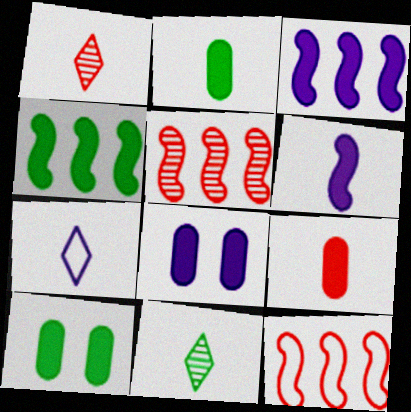[[5, 7, 10], 
[8, 11, 12]]